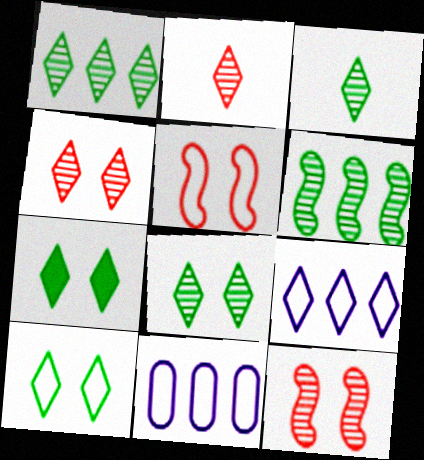[[1, 3, 8], 
[2, 7, 9], 
[7, 8, 10]]